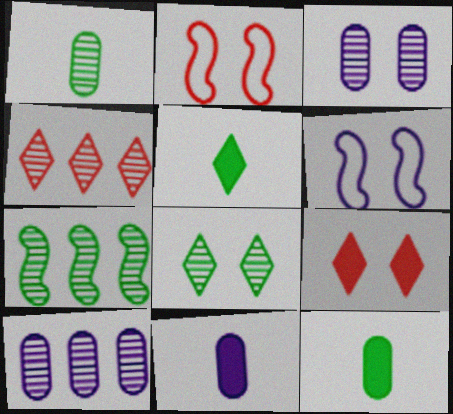[[1, 7, 8], 
[2, 5, 10], 
[4, 6, 12], 
[4, 7, 10]]